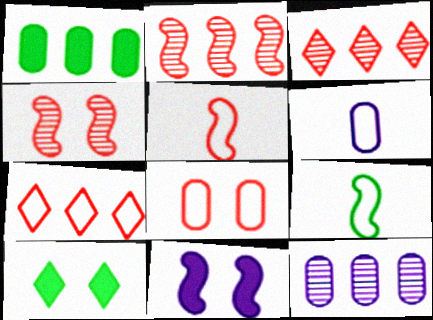[[2, 6, 10], 
[2, 9, 11], 
[5, 7, 8], 
[5, 10, 12]]